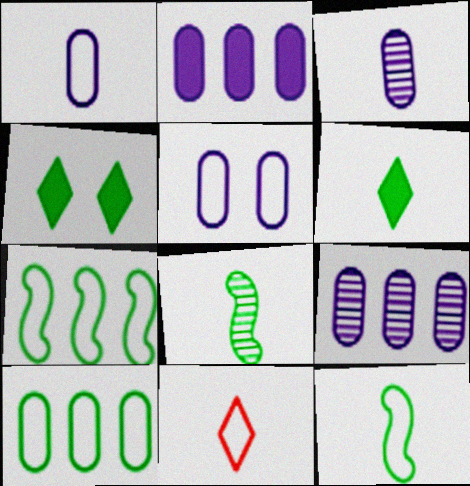[[1, 11, 12], 
[2, 3, 5], 
[4, 8, 10], 
[5, 7, 11]]